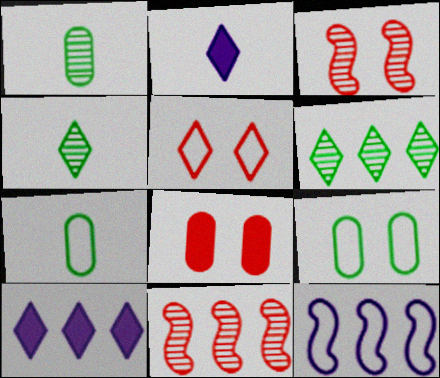[[2, 5, 6], 
[2, 9, 11], 
[3, 5, 8], 
[3, 7, 10], 
[4, 5, 10], 
[4, 8, 12], 
[5, 7, 12]]